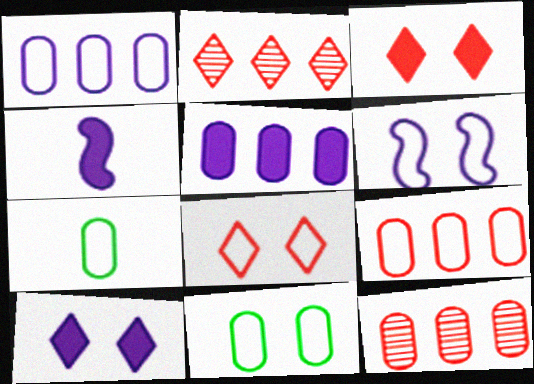[[2, 4, 11], 
[4, 5, 10], 
[6, 8, 11]]